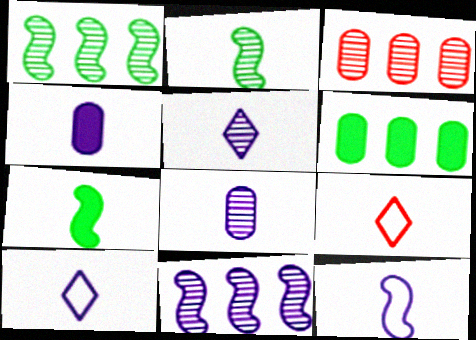[[2, 4, 9], 
[4, 5, 12], 
[7, 8, 9]]